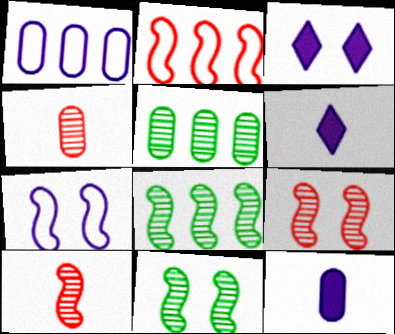[]